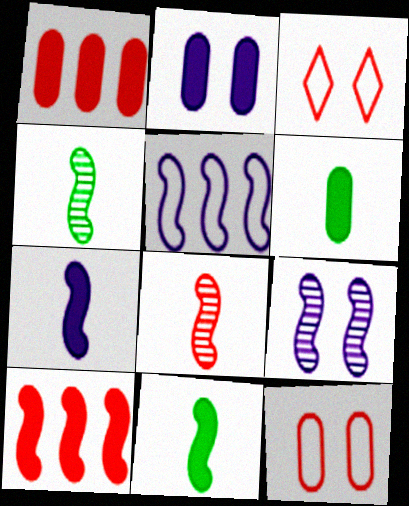[[1, 2, 6], 
[1, 3, 8], 
[5, 7, 9]]